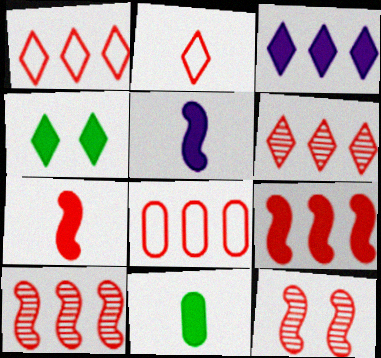[[6, 8, 9]]